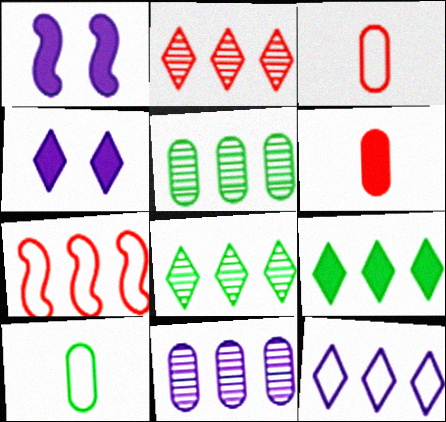[[1, 2, 10], 
[1, 3, 8], 
[1, 6, 9], 
[2, 9, 12], 
[7, 9, 11]]